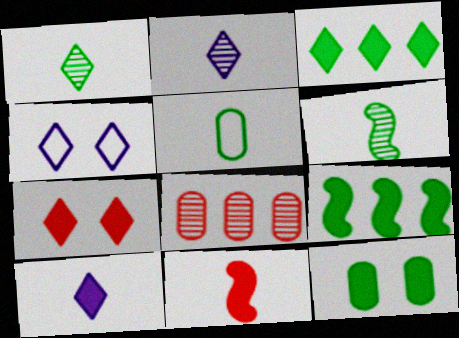[[2, 5, 11], 
[3, 7, 10]]